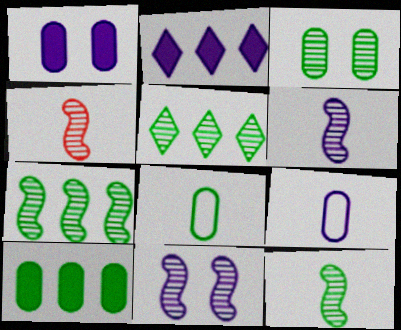[[2, 9, 11], 
[3, 5, 12], 
[3, 8, 10], 
[4, 6, 12], 
[4, 7, 11]]